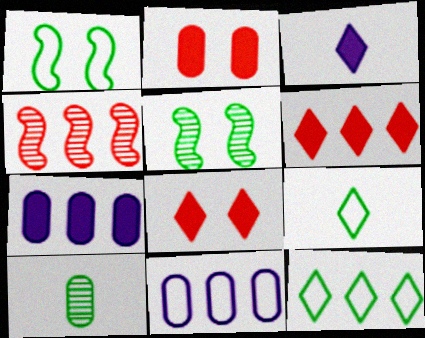[[2, 10, 11], 
[4, 7, 12]]